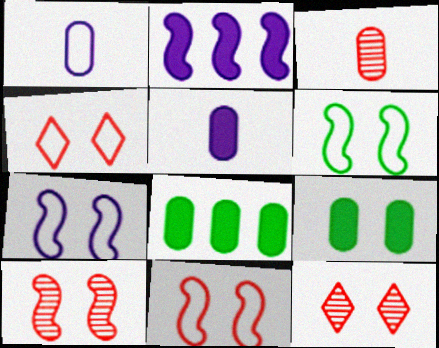[[6, 7, 11], 
[7, 9, 12]]